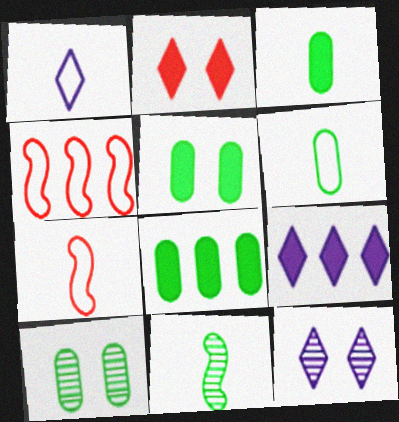[[1, 6, 7], 
[1, 9, 12], 
[3, 4, 12], 
[3, 5, 8], 
[6, 8, 10], 
[7, 8, 12], 
[7, 9, 10]]